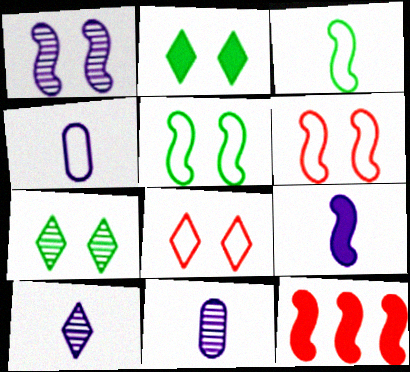[[1, 3, 12], 
[4, 7, 12], 
[4, 9, 10]]